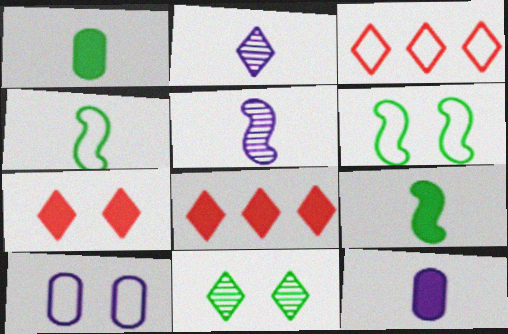[[3, 4, 10]]